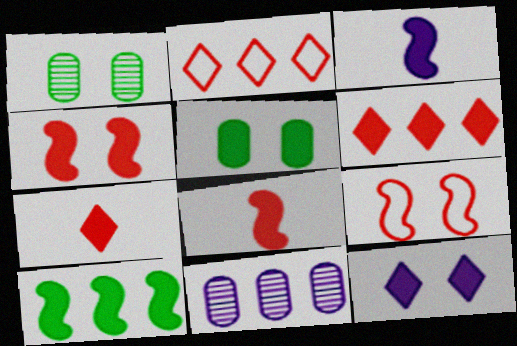[[1, 2, 3], 
[1, 9, 12], 
[2, 10, 11], 
[3, 4, 10], 
[3, 5, 6], 
[4, 5, 12]]